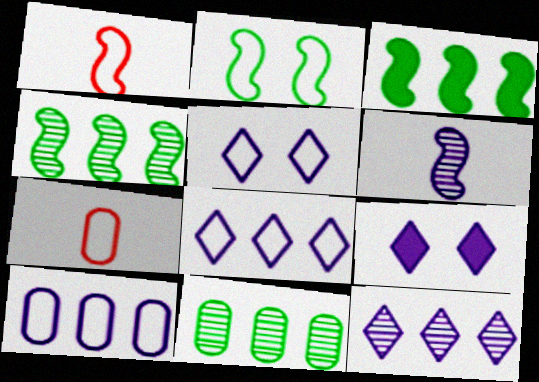[[1, 9, 11], 
[2, 7, 8], 
[4, 7, 9], 
[6, 9, 10]]